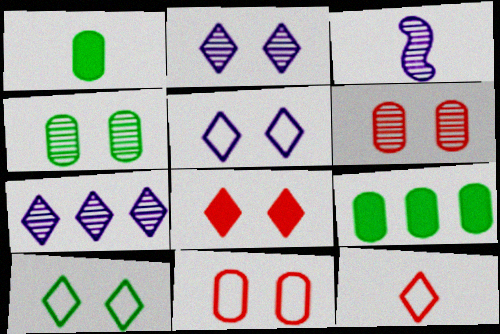[[1, 3, 12], 
[2, 8, 10]]